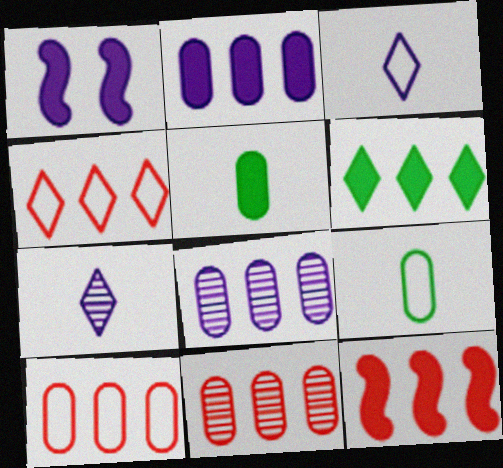[[1, 3, 8], 
[2, 6, 12], 
[4, 11, 12]]